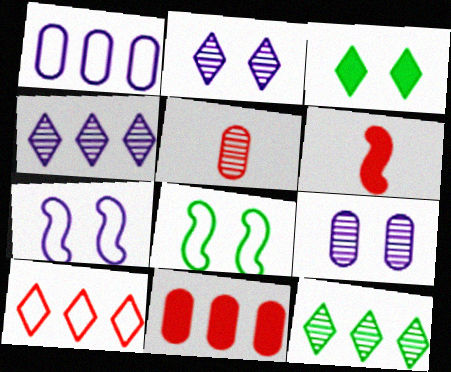[]